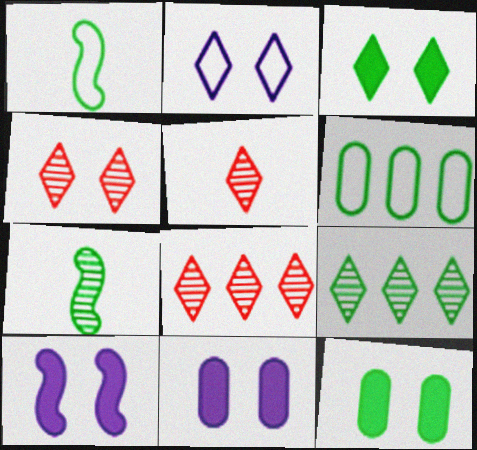[[1, 8, 11], 
[1, 9, 12], 
[2, 3, 4], 
[3, 6, 7], 
[4, 5, 8], 
[5, 6, 10]]